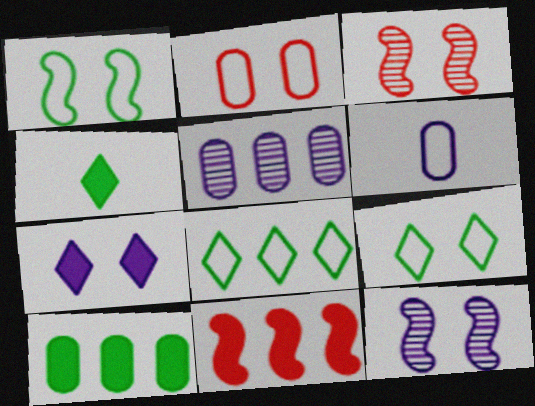[[5, 8, 11]]